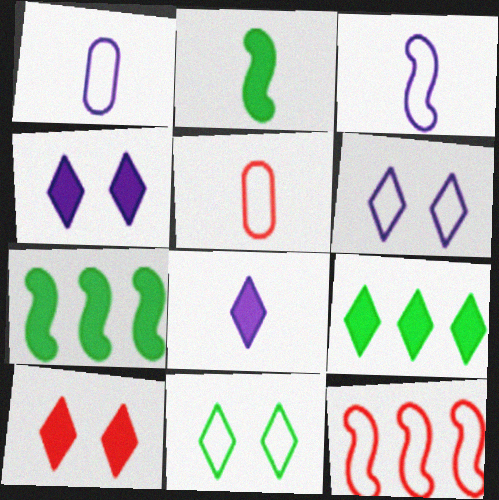[[1, 11, 12], 
[8, 9, 10]]